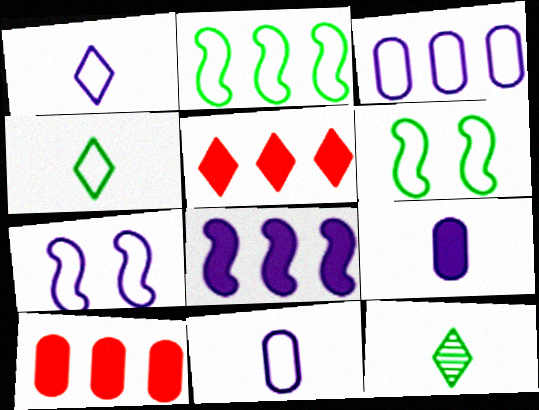[[1, 3, 7], 
[7, 10, 12]]